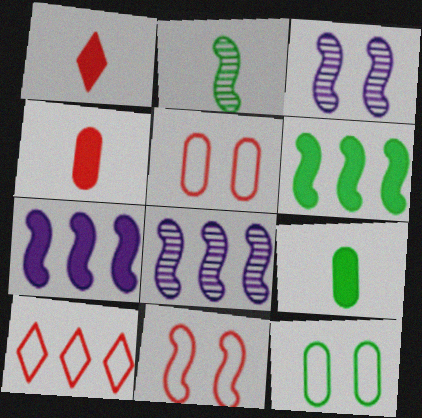[[1, 8, 12], 
[2, 7, 11], 
[3, 9, 10]]